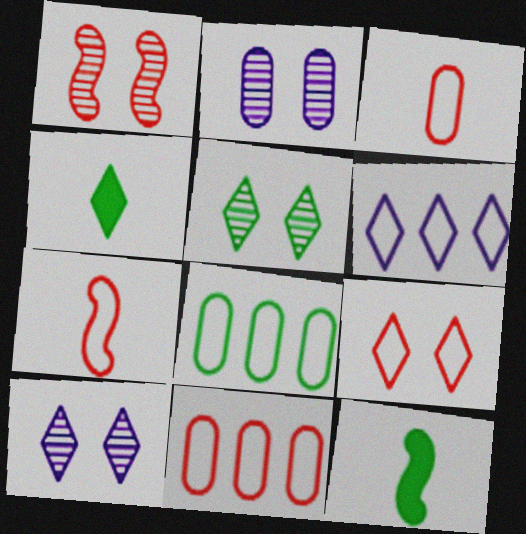[[1, 2, 5], 
[5, 8, 12], 
[7, 9, 11], 
[10, 11, 12]]